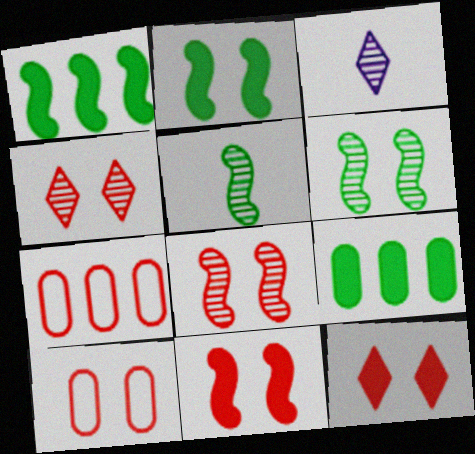[[1, 3, 10], 
[2, 3, 7], 
[4, 10, 11], 
[8, 10, 12]]